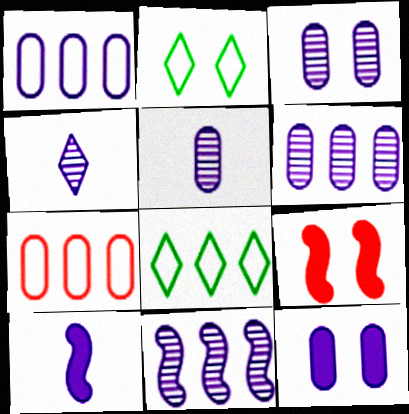[[1, 5, 12], 
[2, 3, 9], 
[3, 4, 11], 
[3, 5, 6], 
[5, 8, 9]]